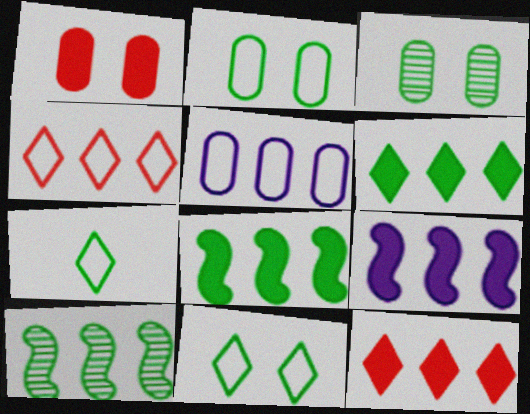[[3, 7, 8], 
[5, 10, 12]]